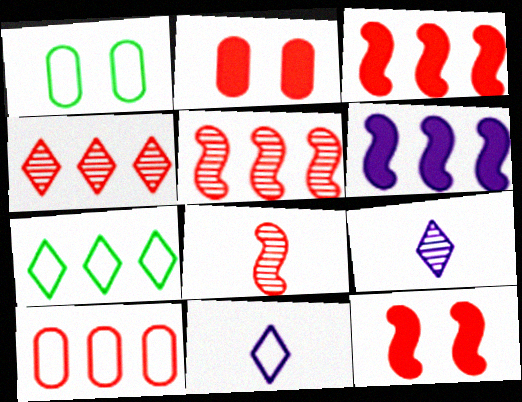[[1, 3, 9], 
[3, 4, 10]]